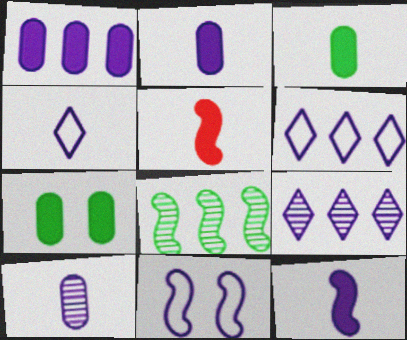[[2, 9, 11], 
[4, 10, 12], 
[5, 8, 11]]